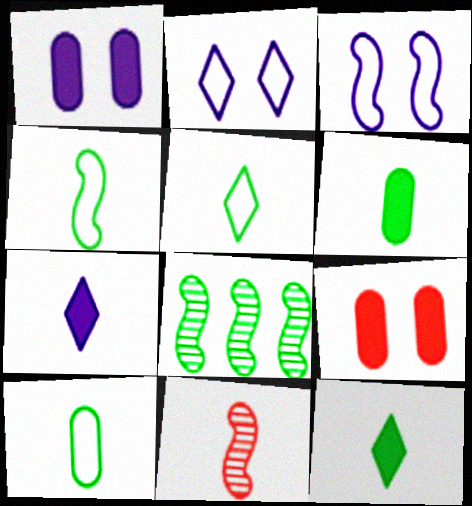[[4, 5, 10], 
[7, 10, 11]]